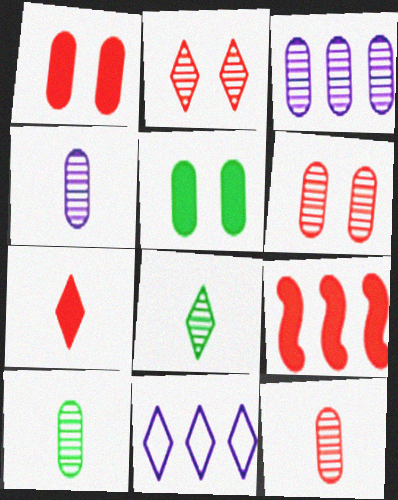[[1, 7, 9], 
[3, 6, 10], 
[4, 10, 12]]